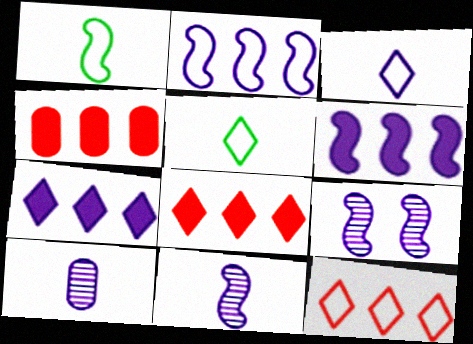[[4, 5, 9]]